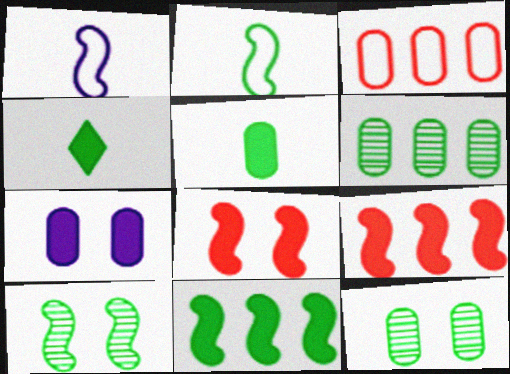[[1, 9, 10], 
[2, 10, 11], 
[4, 7, 9]]